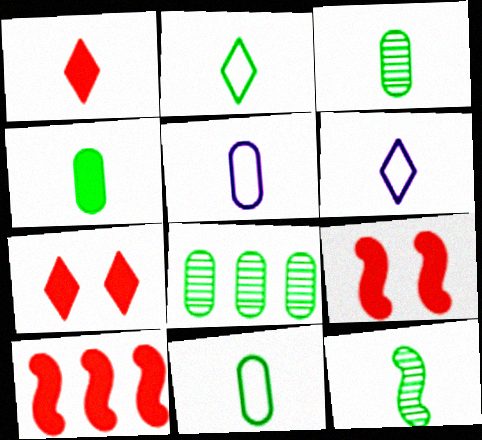[[1, 5, 12], 
[2, 4, 12], 
[3, 4, 11], 
[6, 8, 9]]